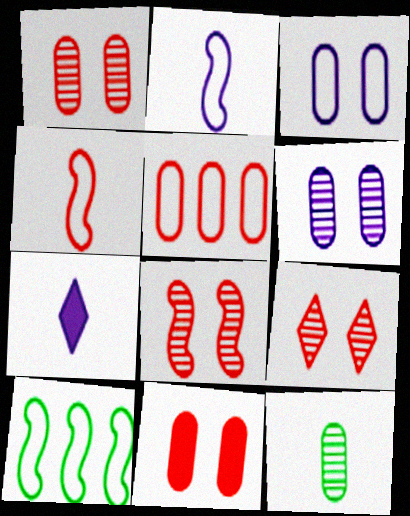[[1, 7, 10], 
[1, 8, 9], 
[4, 7, 12]]